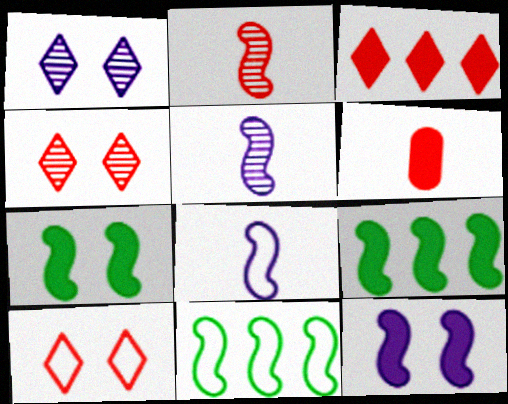[[1, 6, 11], 
[2, 11, 12]]